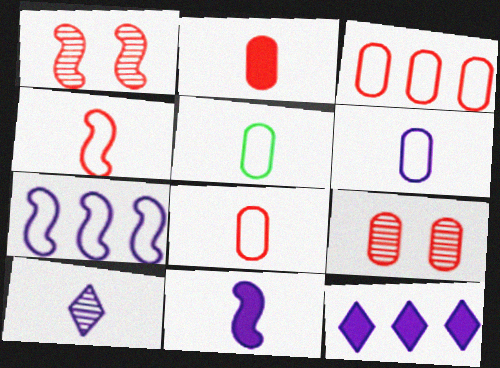[[1, 5, 12], 
[2, 3, 9], 
[5, 6, 8], 
[6, 10, 11]]